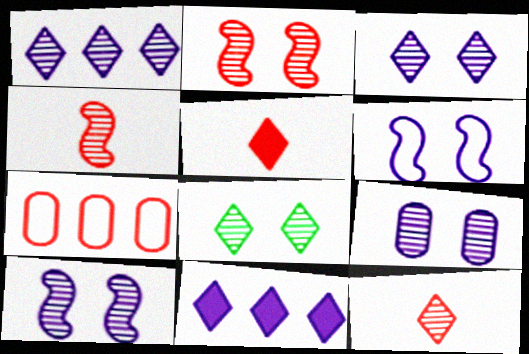[[1, 8, 12], 
[2, 5, 7], 
[2, 8, 9], 
[3, 9, 10]]